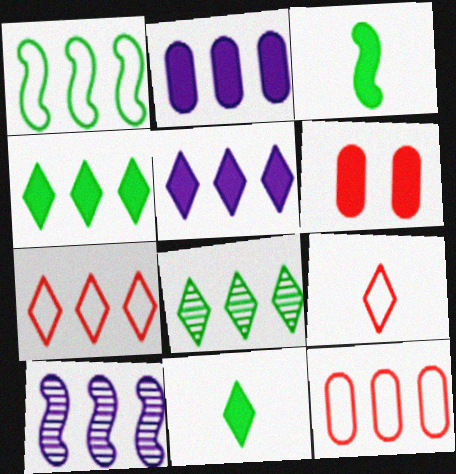[[3, 5, 6], 
[4, 10, 12], 
[5, 7, 8]]